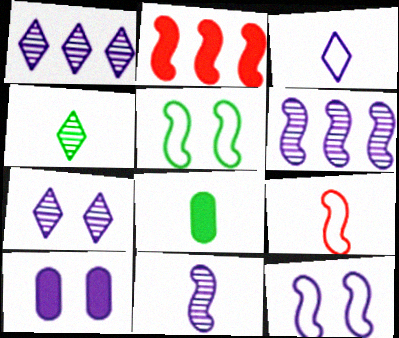[[2, 5, 11], 
[3, 6, 10], 
[7, 10, 12]]